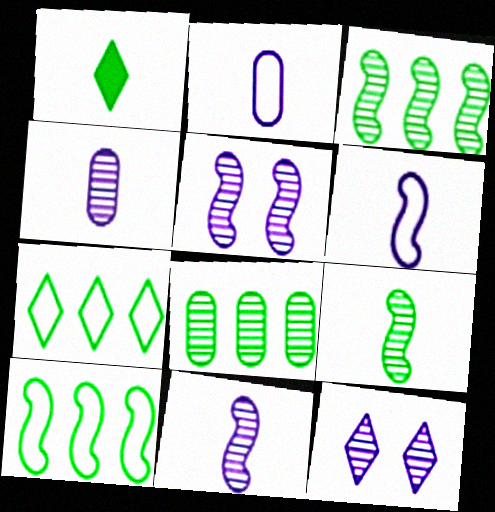[]